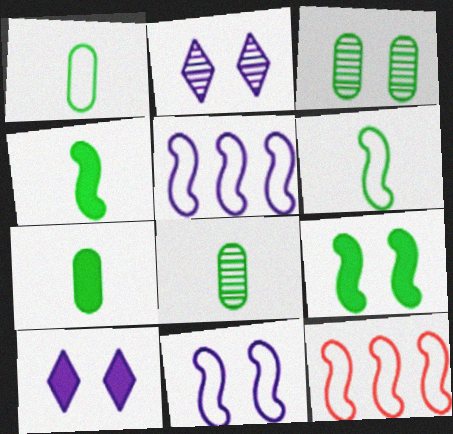[[1, 7, 8], 
[2, 7, 12], 
[6, 11, 12], 
[8, 10, 12]]